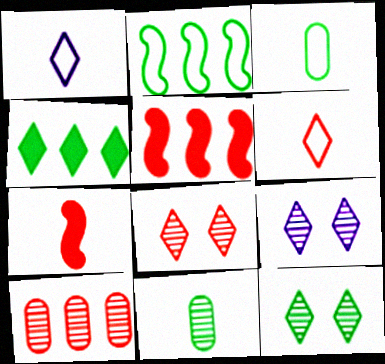[[1, 4, 8], 
[1, 7, 11], 
[3, 5, 9], 
[4, 6, 9], 
[8, 9, 12]]